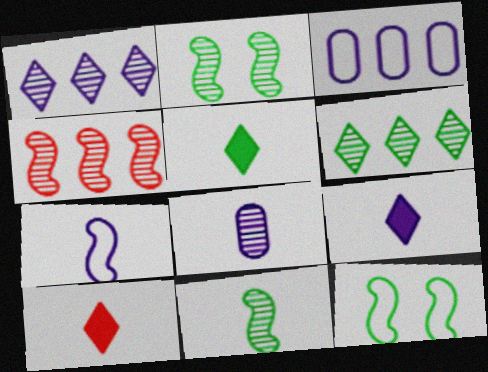[[2, 3, 10], 
[5, 9, 10], 
[7, 8, 9]]